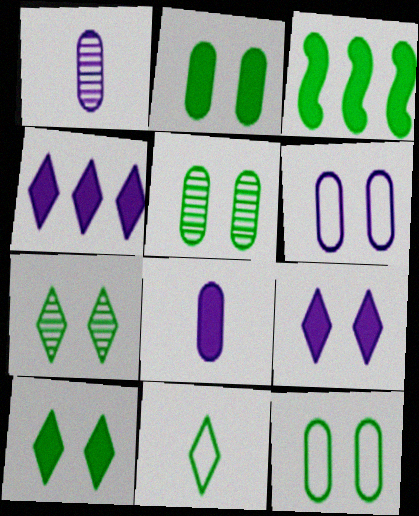[[2, 5, 12], 
[3, 5, 11]]